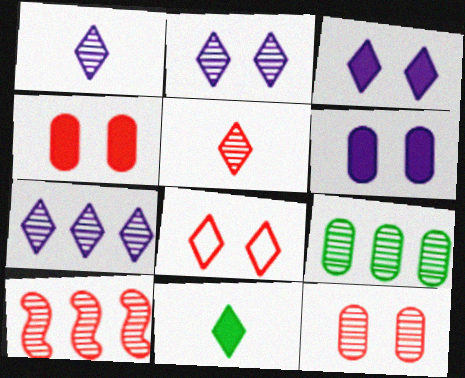[[1, 2, 7], 
[5, 10, 12], 
[7, 8, 11], 
[7, 9, 10]]